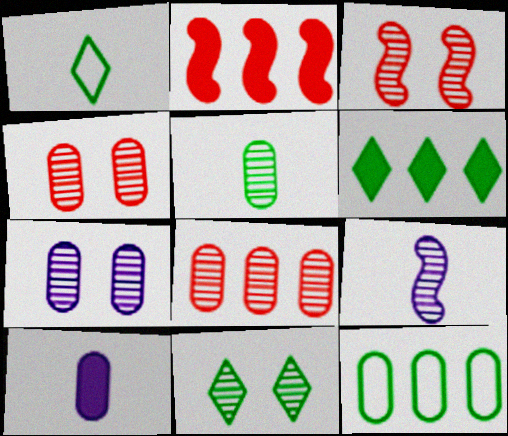[[1, 2, 7], 
[1, 6, 11], 
[3, 7, 11], 
[4, 10, 12], 
[5, 7, 8], 
[8, 9, 11]]